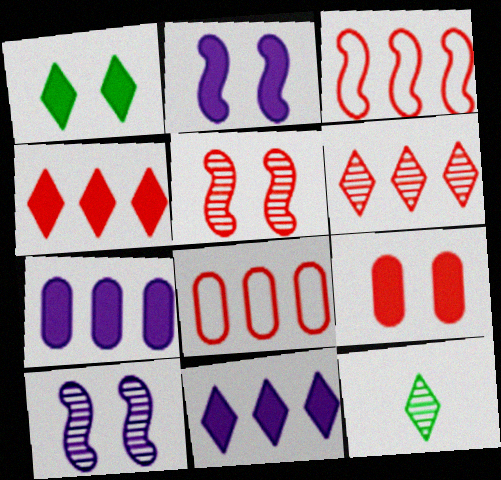[[1, 2, 9], 
[2, 8, 12]]